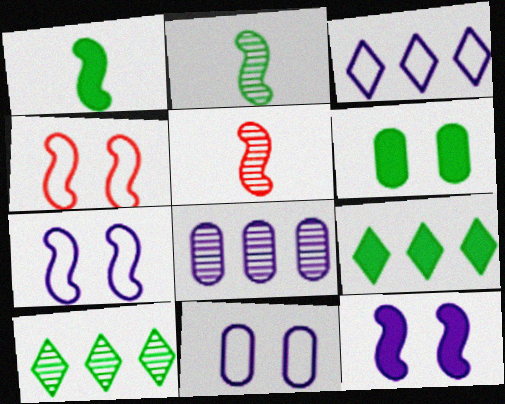[[1, 6, 9], 
[3, 5, 6], 
[5, 9, 11]]